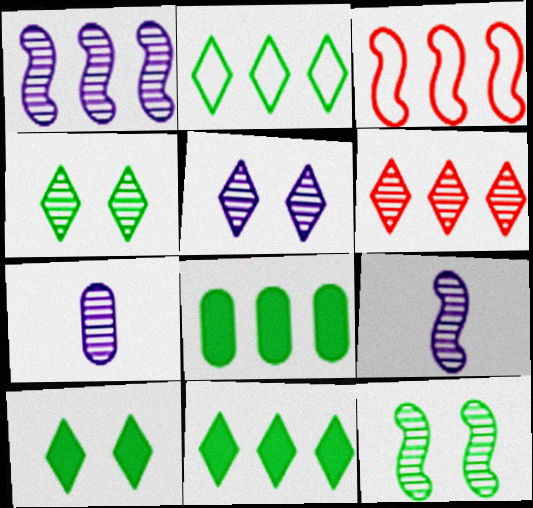[[1, 5, 7], 
[3, 7, 10], 
[6, 7, 12]]